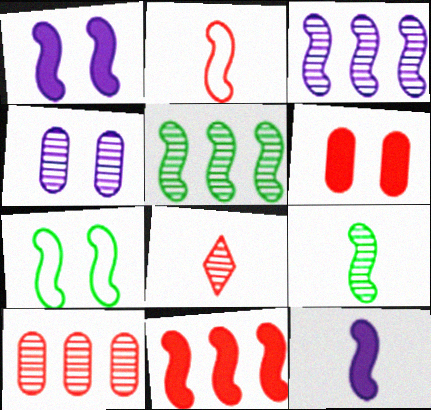[[1, 2, 5], 
[2, 9, 12], 
[4, 5, 8]]